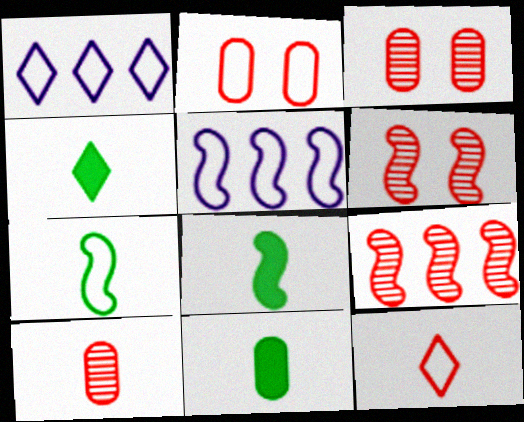[[1, 2, 7], 
[1, 3, 8], 
[1, 6, 11], 
[3, 4, 5], 
[4, 8, 11], 
[5, 6, 8]]